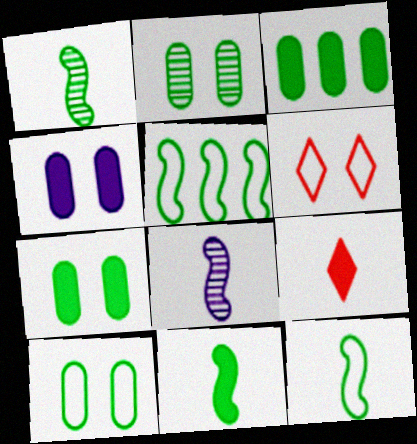[[1, 11, 12], 
[2, 7, 10], 
[3, 6, 8]]